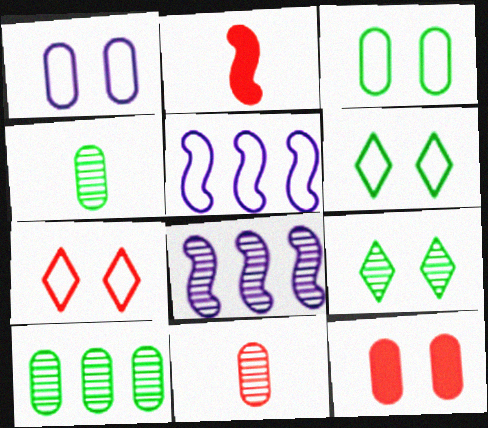[[8, 9, 11]]